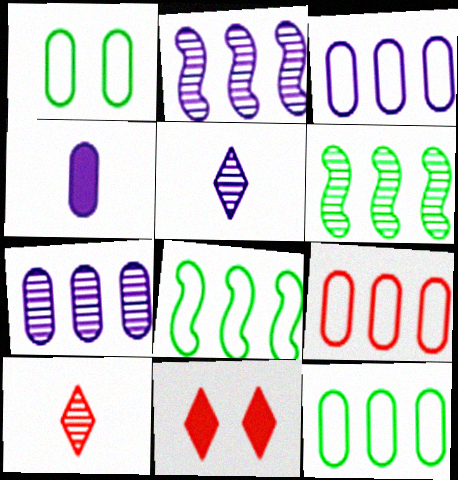[[3, 9, 12]]